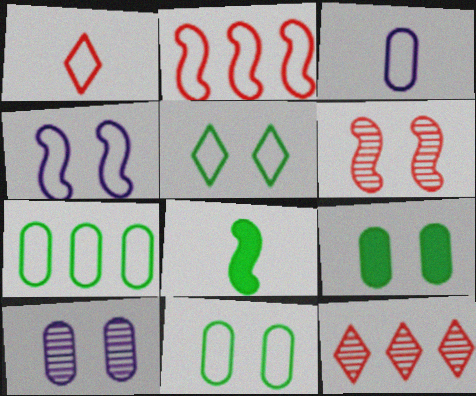[[1, 4, 7], 
[2, 3, 5]]